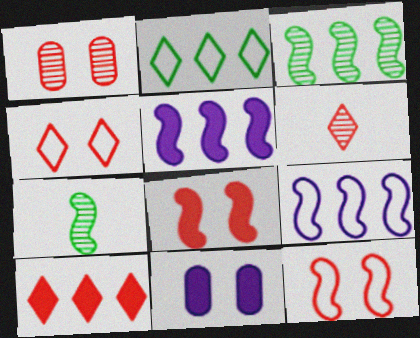[[1, 4, 8], 
[4, 6, 10], 
[5, 7, 12], 
[7, 8, 9]]